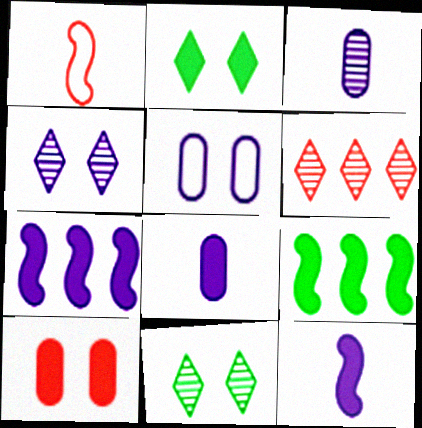[[1, 6, 10]]